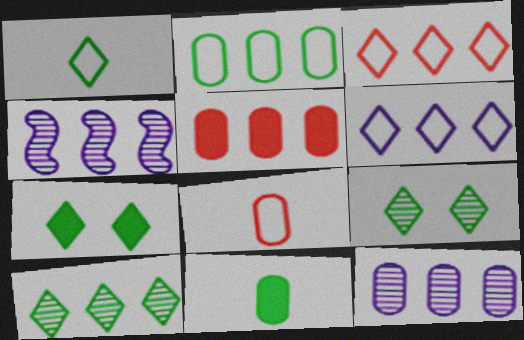[[1, 7, 10], 
[2, 5, 12], 
[4, 7, 8]]